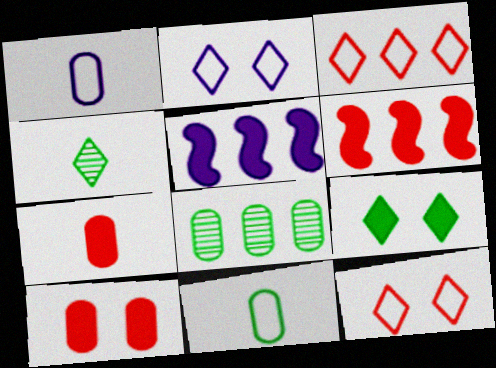[[1, 8, 10], 
[3, 5, 8], 
[5, 7, 9]]